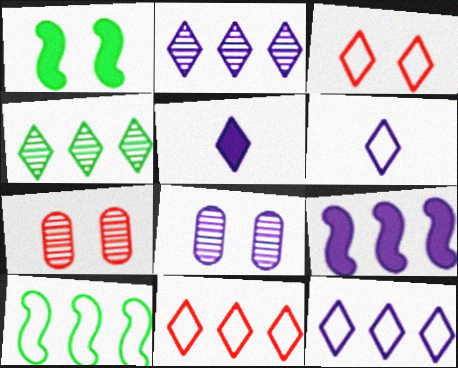[[1, 3, 8], 
[3, 4, 5], 
[5, 7, 10], 
[6, 8, 9]]